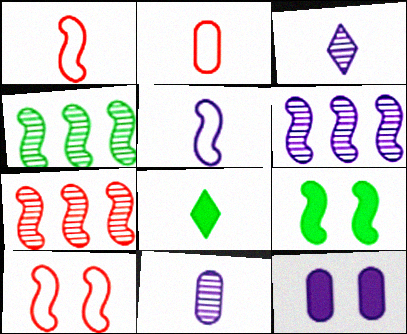[[1, 6, 9], 
[1, 8, 11], 
[4, 6, 7], 
[5, 7, 9]]